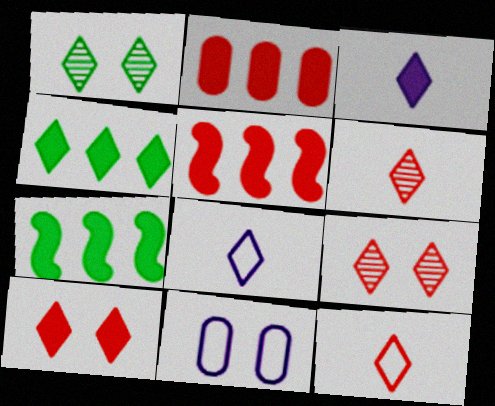[[3, 4, 10], 
[4, 8, 9], 
[6, 7, 11]]